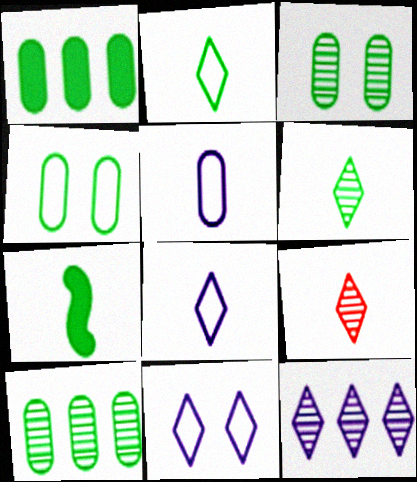[[5, 7, 9]]